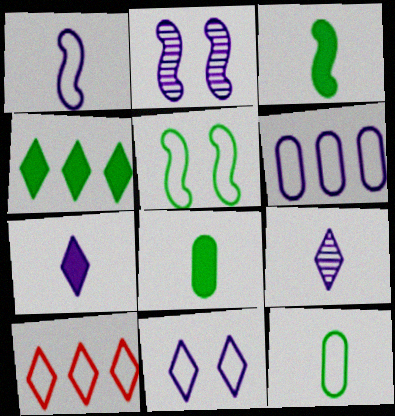[[1, 6, 11], 
[2, 6, 7], 
[2, 8, 10]]